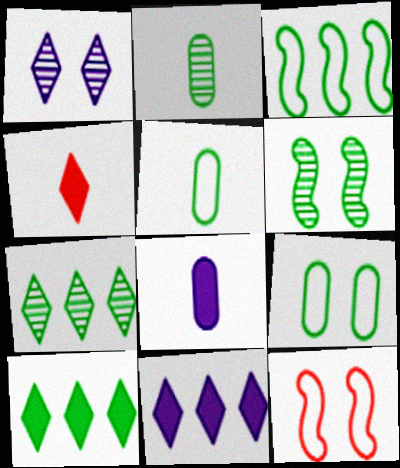[[2, 6, 7], 
[2, 11, 12], 
[5, 6, 10], 
[7, 8, 12]]